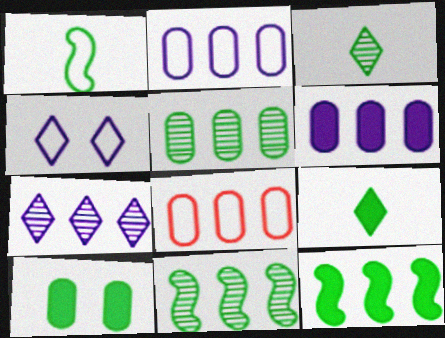[[1, 4, 8], 
[5, 6, 8], 
[7, 8, 12], 
[9, 10, 12]]